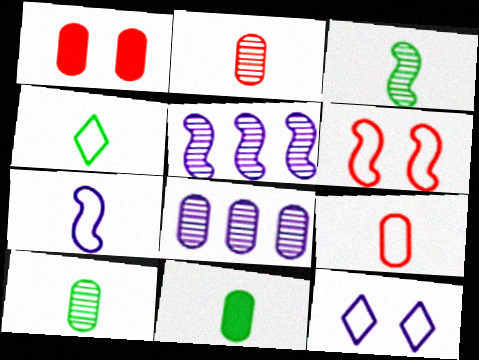[[1, 4, 5], 
[3, 4, 11], 
[4, 7, 9]]